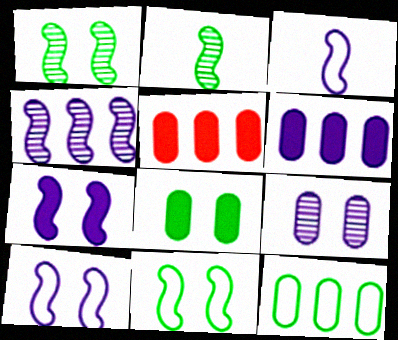[[3, 4, 7]]